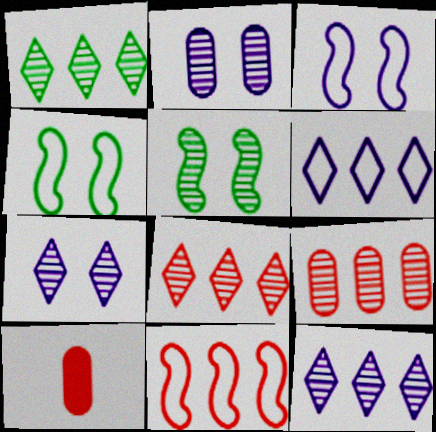[[1, 3, 10], 
[1, 8, 12], 
[4, 10, 12], 
[5, 6, 10]]